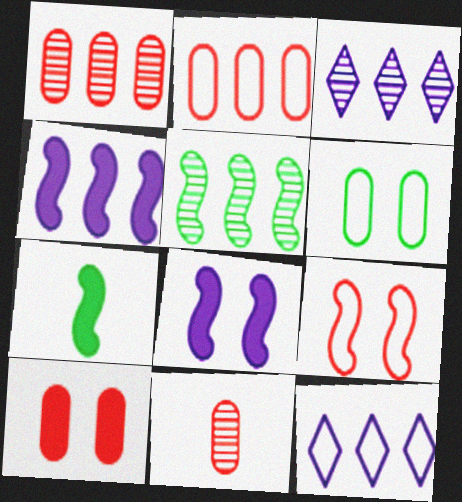[[1, 3, 5], 
[2, 10, 11]]